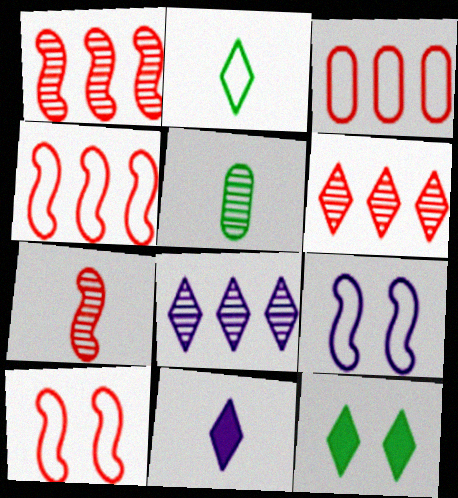[[2, 3, 9]]